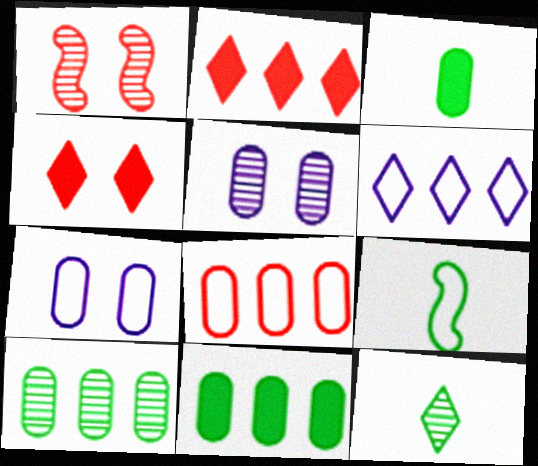[[1, 3, 6], 
[2, 5, 9], 
[3, 5, 8], 
[3, 9, 12], 
[4, 6, 12]]